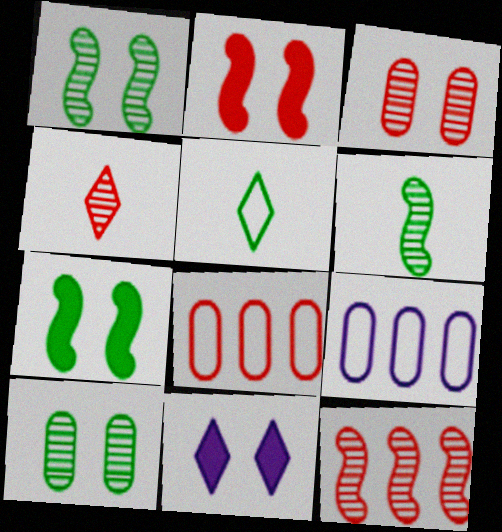[[2, 4, 8], 
[3, 4, 12], 
[4, 7, 9], 
[6, 8, 11]]